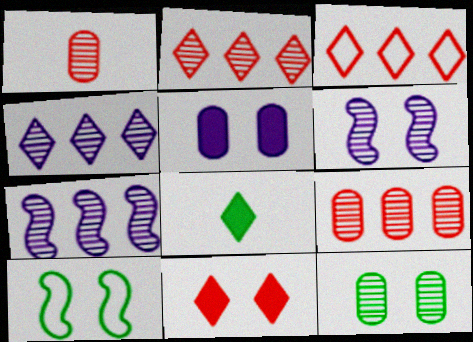[]